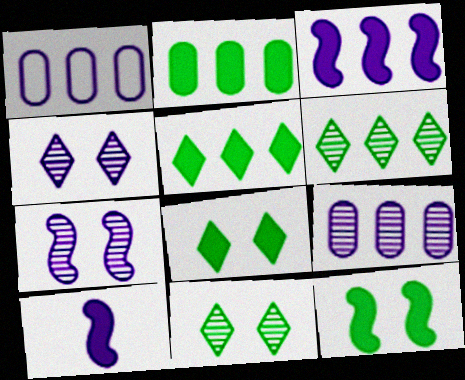[[1, 4, 10]]